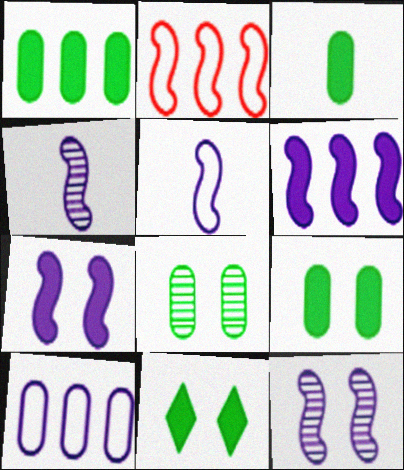[[1, 3, 9], 
[5, 6, 12]]